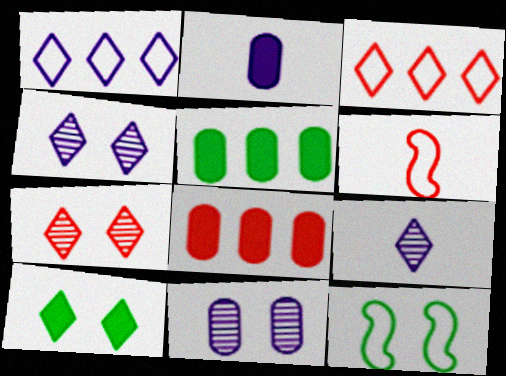[[3, 9, 10], 
[4, 5, 6], 
[6, 7, 8], 
[8, 9, 12]]